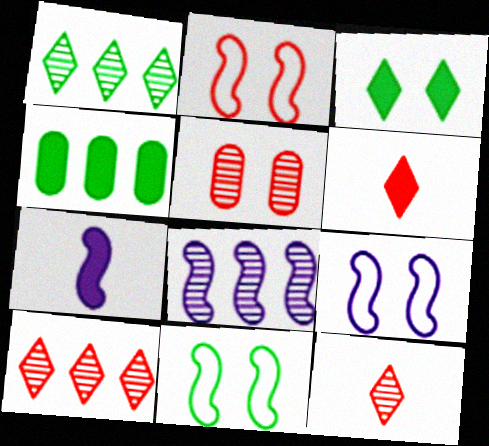[[2, 9, 11], 
[3, 5, 9], 
[4, 9, 12], 
[7, 8, 9]]